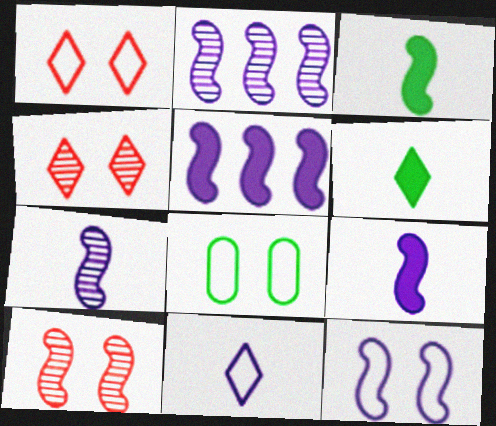[[1, 8, 12], 
[2, 9, 12], 
[5, 7, 12]]